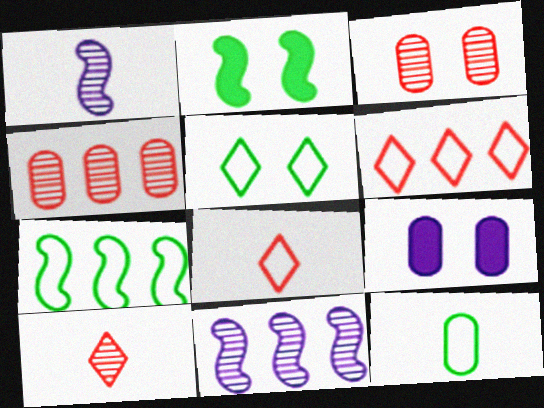[[4, 9, 12], 
[5, 7, 12], 
[7, 9, 10]]